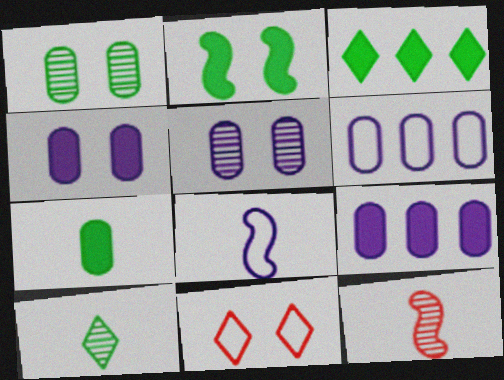[[2, 3, 7], 
[2, 5, 11]]